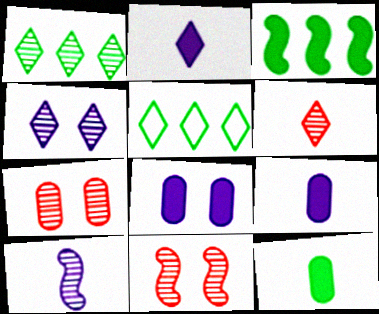[[1, 4, 6], 
[1, 7, 10], 
[5, 9, 11]]